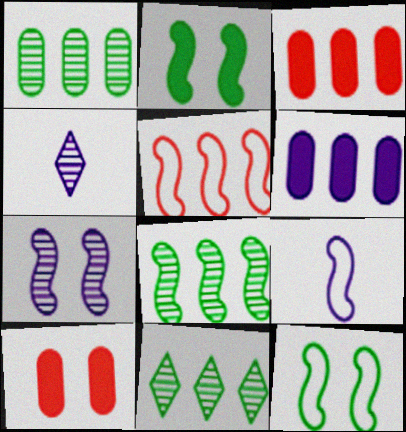[[1, 8, 11], 
[3, 4, 12], 
[5, 6, 11], 
[5, 9, 12], 
[9, 10, 11]]